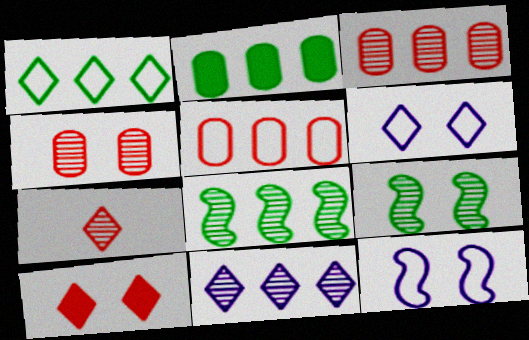[[1, 2, 8], 
[2, 7, 12], 
[3, 8, 11]]